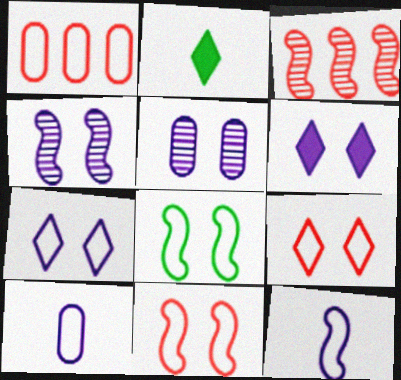[[1, 2, 4]]